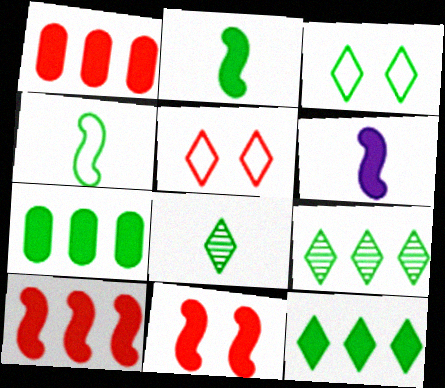[[3, 8, 12]]